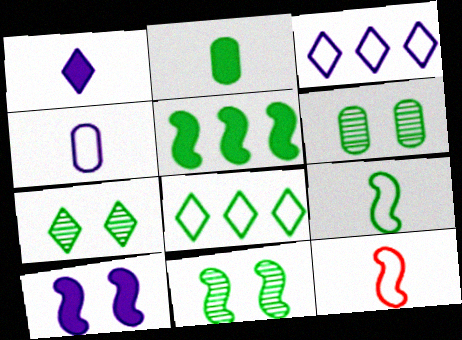[[2, 8, 11], 
[5, 9, 11], 
[6, 7, 11]]